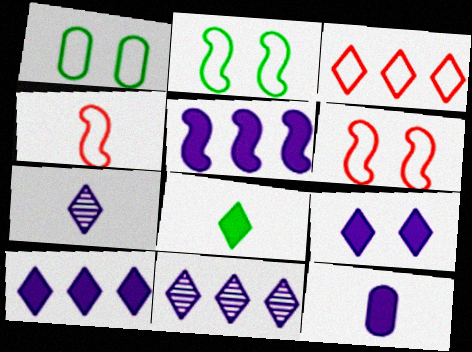[[5, 9, 12]]